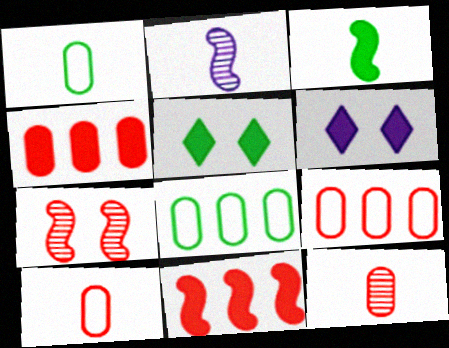[[2, 5, 9], 
[3, 4, 6]]